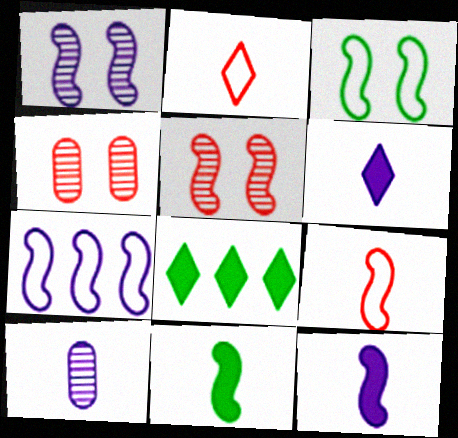[[1, 7, 12], 
[2, 10, 11], 
[3, 7, 9], 
[5, 7, 11]]